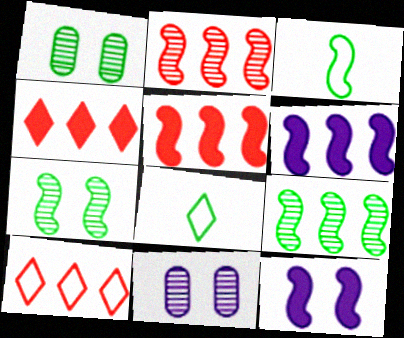[[2, 3, 12], 
[3, 4, 11], 
[5, 8, 11]]